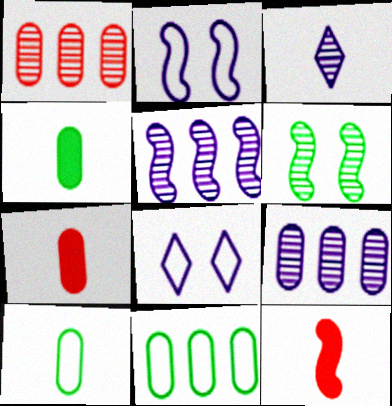[[1, 3, 6], 
[3, 10, 12]]